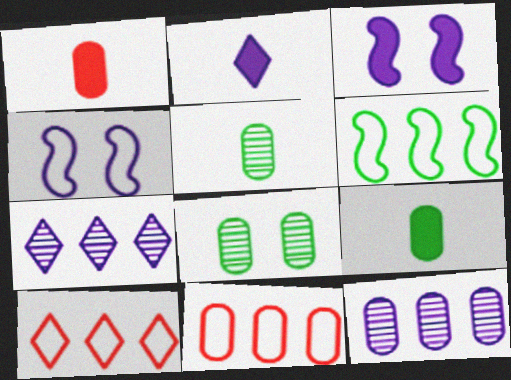[[2, 4, 12], 
[3, 5, 10]]